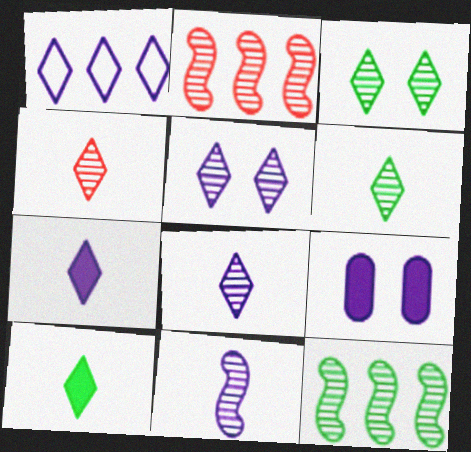[[1, 5, 7], 
[1, 9, 11], 
[4, 6, 8]]